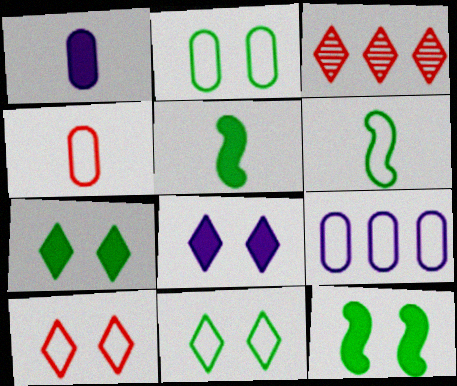[[2, 4, 9], 
[6, 9, 10]]